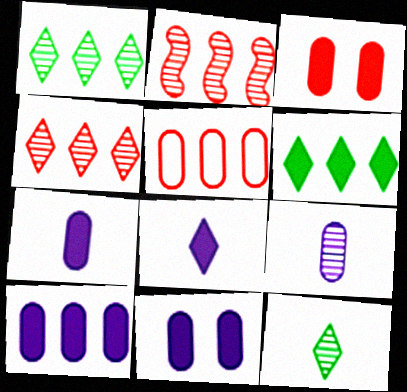[[7, 10, 11]]